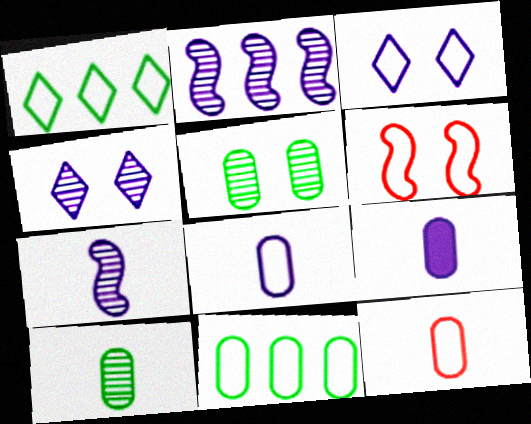[[1, 6, 8], 
[2, 3, 9], 
[9, 10, 12]]